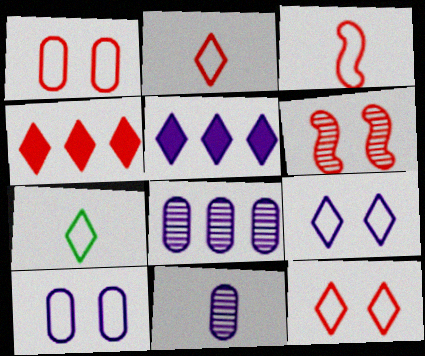[]